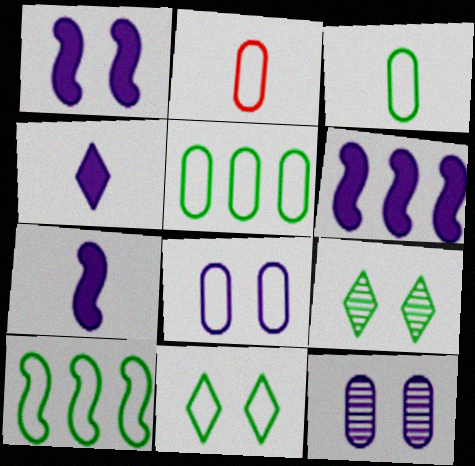[[1, 6, 7], 
[2, 5, 8], 
[2, 6, 9], 
[3, 10, 11]]